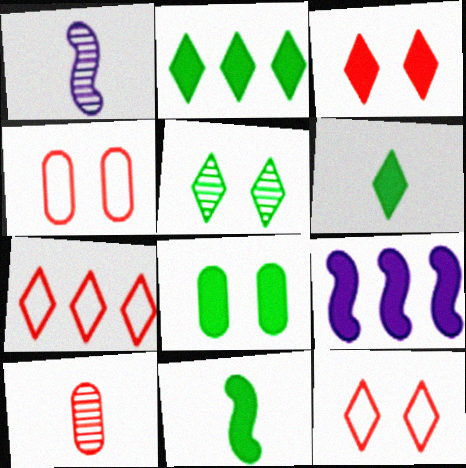[[1, 2, 4], 
[1, 7, 8], 
[2, 8, 11]]